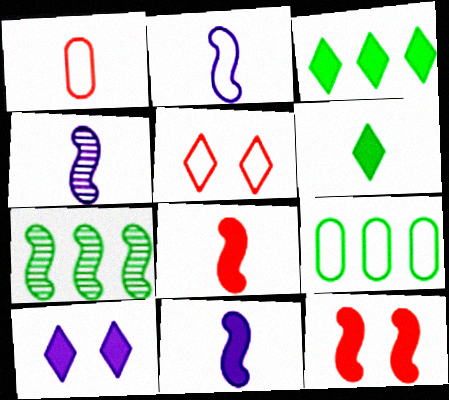[[1, 4, 6], 
[1, 7, 10], 
[2, 4, 11], 
[2, 5, 9], 
[2, 7, 12], 
[3, 7, 9]]